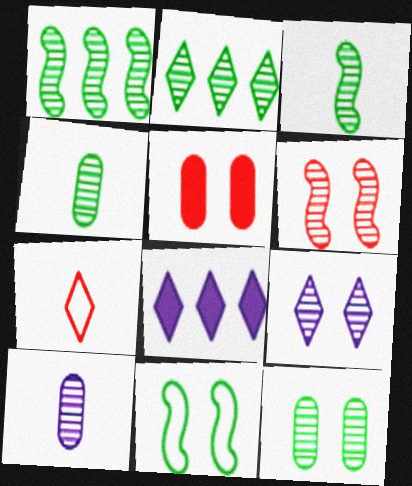[[2, 3, 12], 
[2, 6, 10], 
[5, 9, 11], 
[6, 9, 12]]